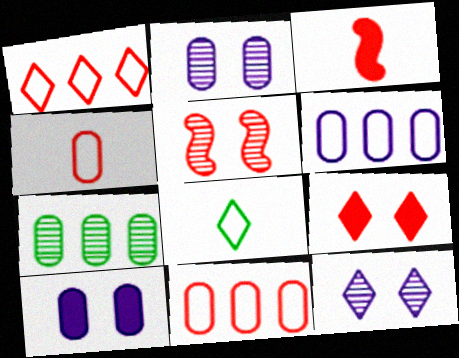[[4, 7, 10]]